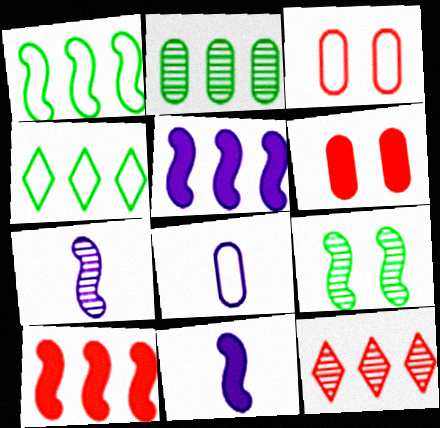[[2, 6, 8], 
[4, 6, 7]]